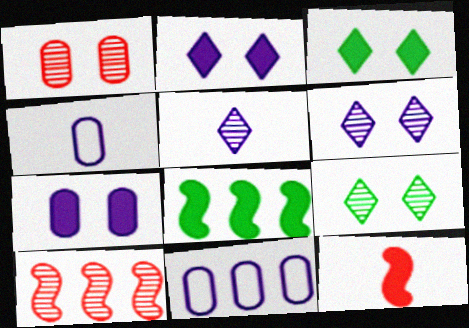[[3, 4, 10], 
[9, 11, 12]]